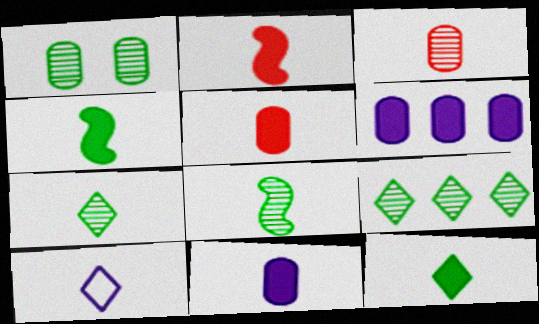[[1, 8, 9], 
[2, 11, 12], 
[3, 4, 10], 
[5, 8, 10]]